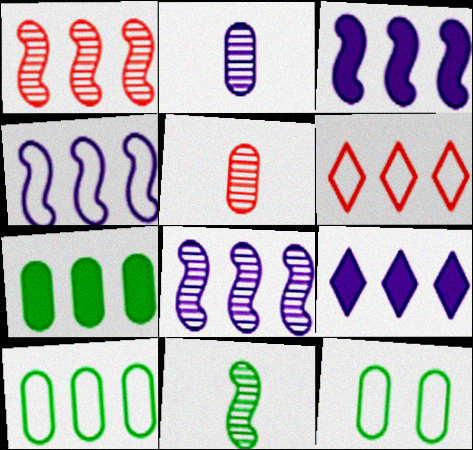[[1, 9, 10], 
[3, 4, 8], 
[4, 6, 10], 
[6, 7, 8]]